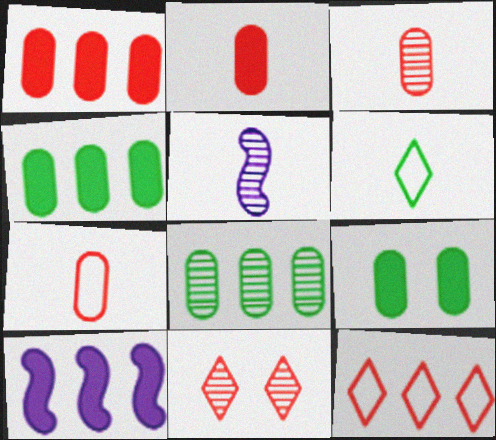[[2, 3, 7], 
[2, 5, 6], 
[5, 8, 11], 
[5, 9, 12], 
[8, 10, 12]]